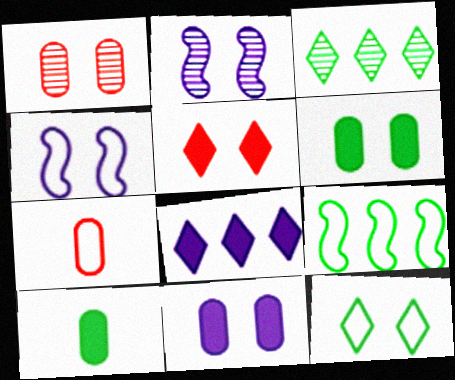[]